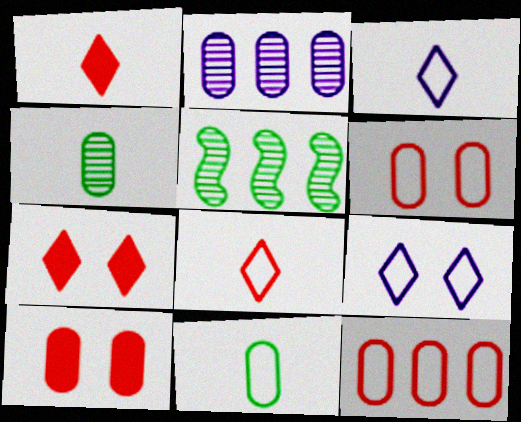[[2, 10, 11], 
[3, 5, 10]]